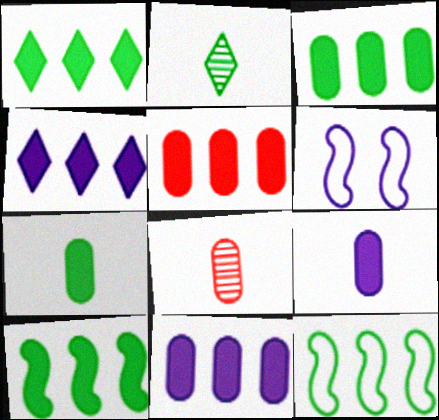[[1, 3, 10], 
[1, 6, 8], 
[2, 5, 6], 
[3, 5, 11], 
[4, 5, 10]]